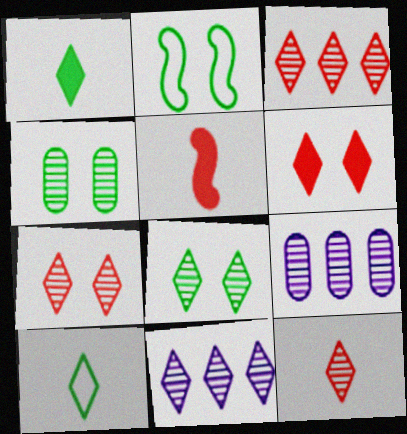[[3, 7, 12], 
[6, 10, 11], 
[8, 11, 12]]